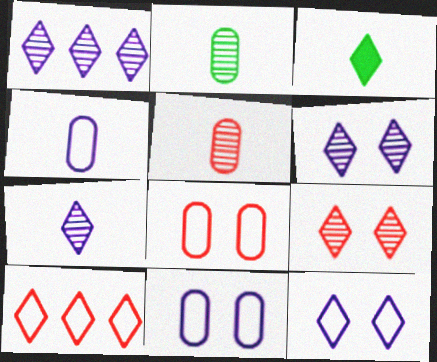[[1, 6, 7], 
[3, 6, 10]]